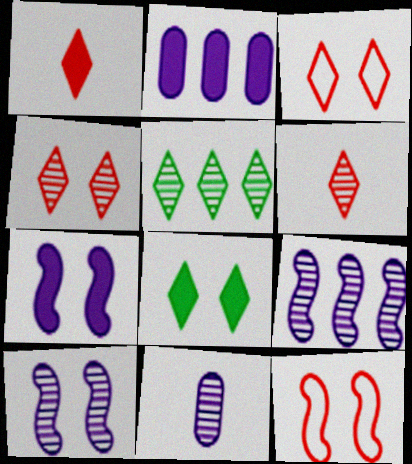[]